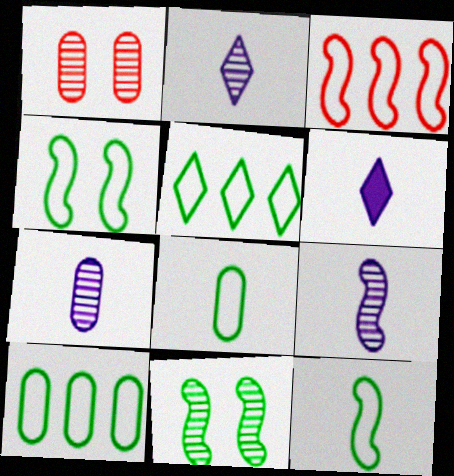[[2, 7, 9], 
[4, 5, 8]]